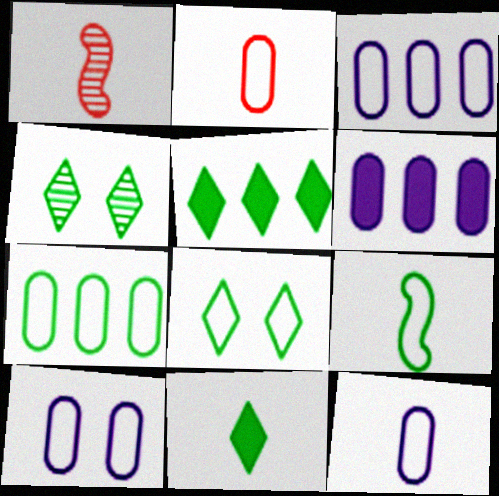[[1, 5, 10], 
[1, 6, 8], 
[1, 11, 12], 
[2, 7, 10], 
[3, 10, 12], 
[7, 8, 9]]